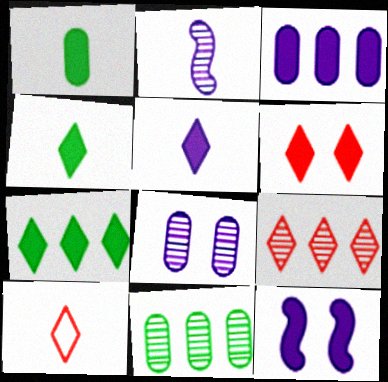[[1, 2, 10], 
[3, 5, 12], 
[5, 6, 7], 
[6, 9, 10], 
[10, 11, 12]]